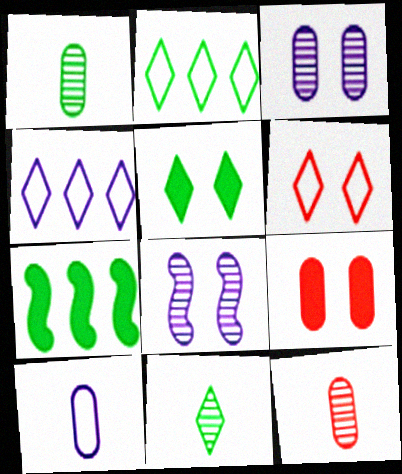[[2, 5, 11]]